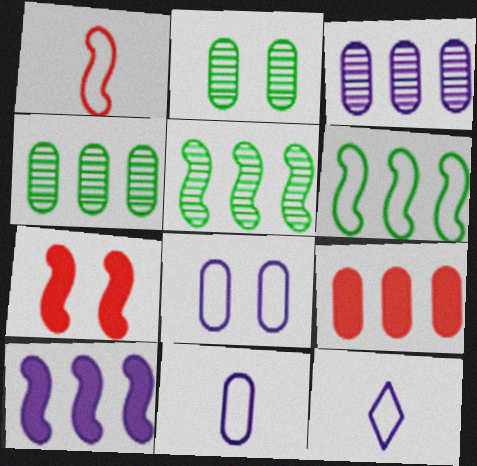[[2, 9, 11], 
[4, 7, 12]]